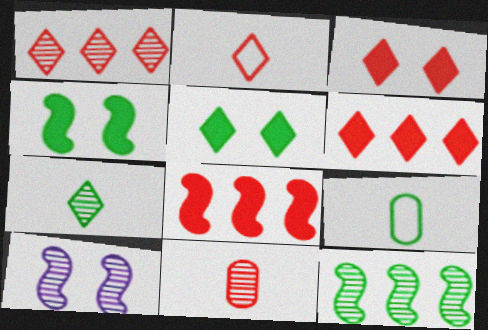[[1, 2, 3], 
[5, 9, 12], 
[6, 9, 10]]